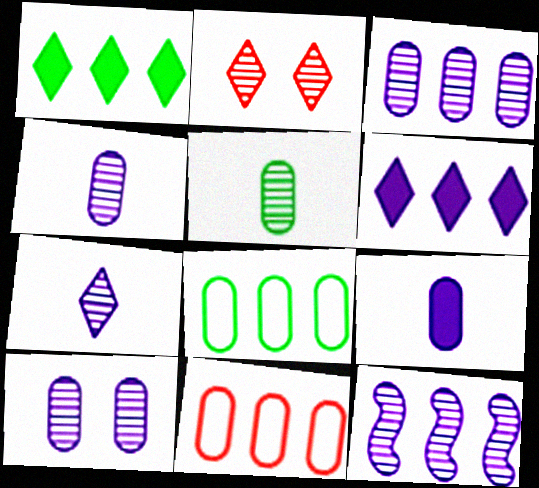[[1, 11, 12], 
[2, 5, 12], 
[3, 4, 10], 
[7, 10, 12]]